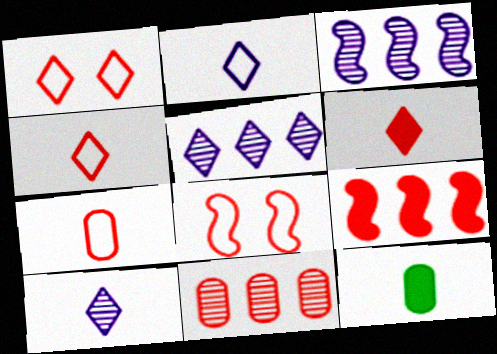[[1, 3, 12], 
[5, 8, 12], 
[6, 8, 11]]